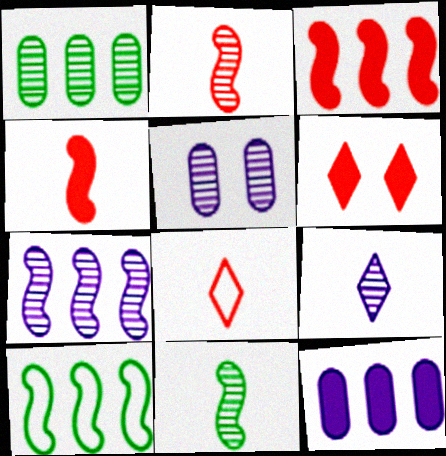[[3, 7, 10], 
[5, 7, 9]]